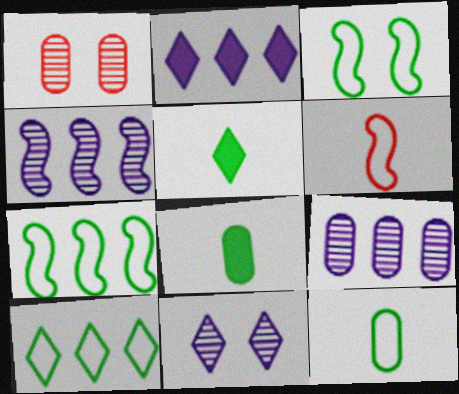[[3, 10, 12]]